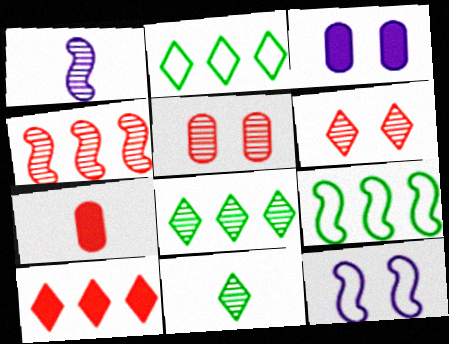[[1, 5, 8], 
[7, 8, 12]]